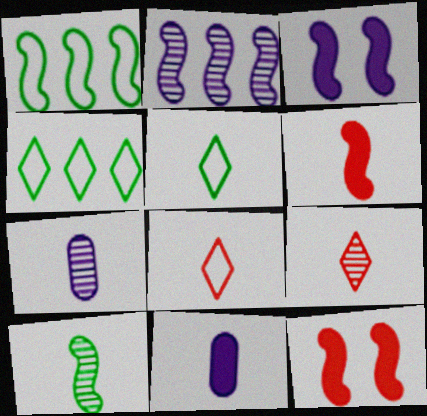[[4, 7, 12], 
[5, 6, 7], 
[7, 9, 10], 
[8, 10, 11]]